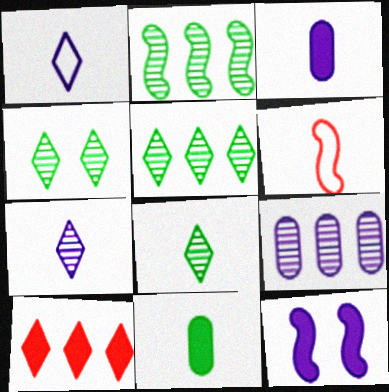[[1, 4, 10], 
[1, 9, 12], 
[2, 6, 12], 
[3, 6, 8], 
[4, 5, 8], 
[6, 7, 11], 
[10, 11, 12]]